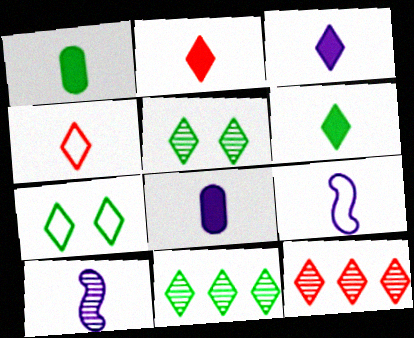[[1, 4, 10], 
[2, 3, 6], 
[3, 7, 12], 
[6, 7, 11]]